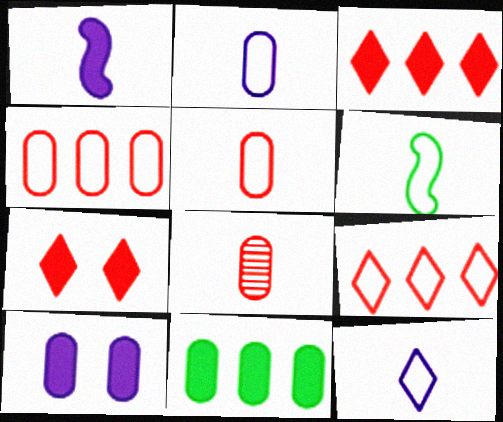[[1, 7, 11], 
[5, 6, 12]]